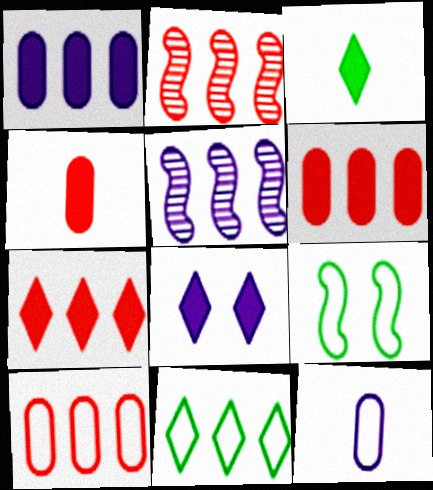[[1, 2, 11], 
[2, 7, 10], 
[3, 7, 8], 
[5, 6, 11], 
[5, 8, 12]]